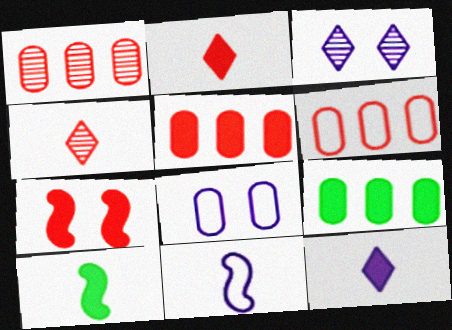[[1, 5, 6], 
[2, 5, 7], 
[3, 6, 10], 
[4, 6, 7], 
[7, 9, 12]]